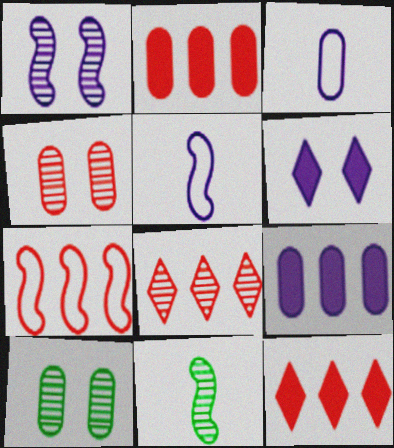[[2, 3, 10], 
[2, 7, 8], 
[5, 10, 12]]